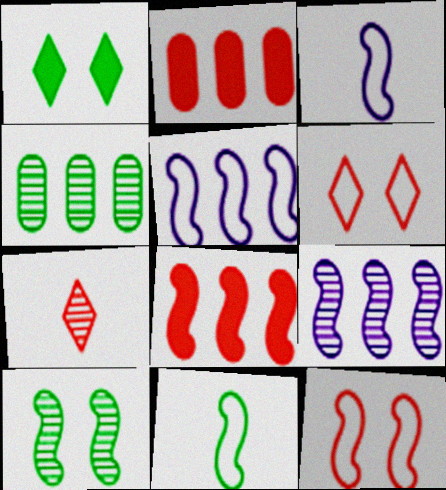[[1, 4, 11], 
[2, 7, 12], 
[3, 8, 10], 
[5, 11, 12]]